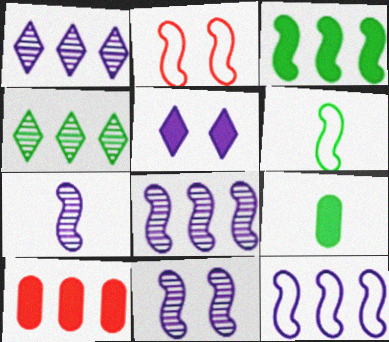[[1, 2, 9], 
[2, 3, 7], 
[2, 6, 12], 
[4, 10, 12], 
[7, 8, 11]]